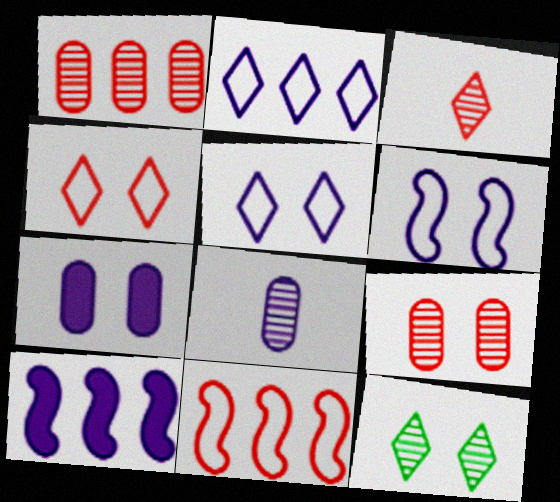[[5, 8, 10]]